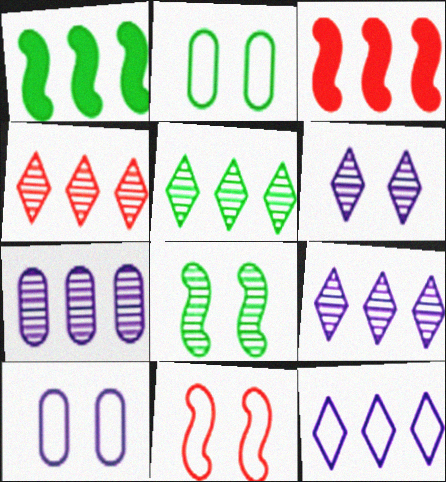[[4, 5, 9]]